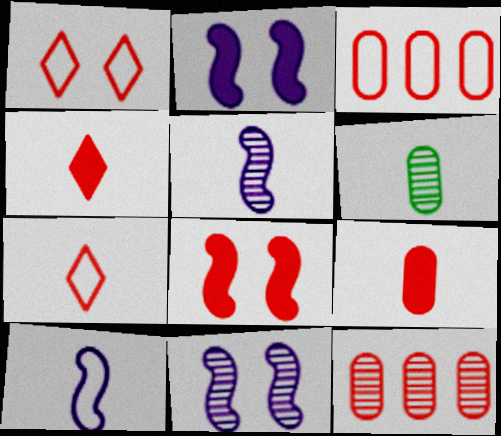[[4, 6, 10], 
[7, 8, 12]]